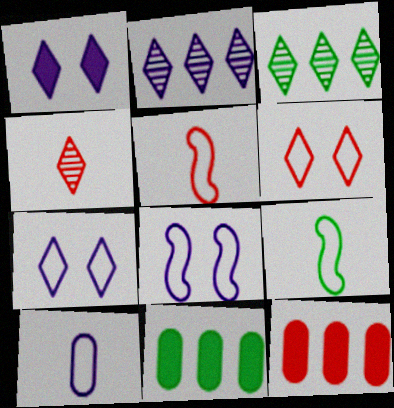[[4, 8, 11]]